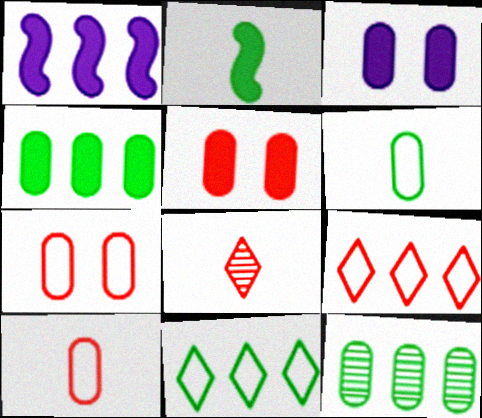[[1, 9, 12], 
[3, 10, 12]]